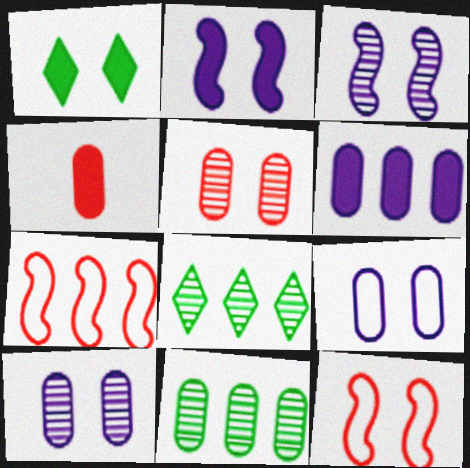[[1, 10, 12], 
[4, 9, 11], 
[6, 7, 8]]